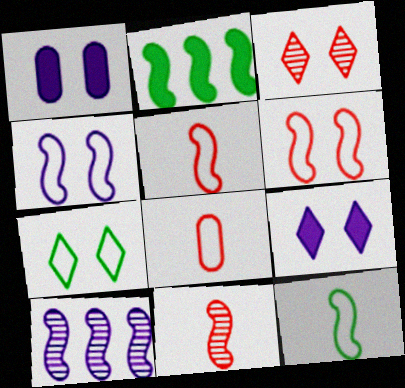[[2, 4, 11], 
[3, 7, 9]]